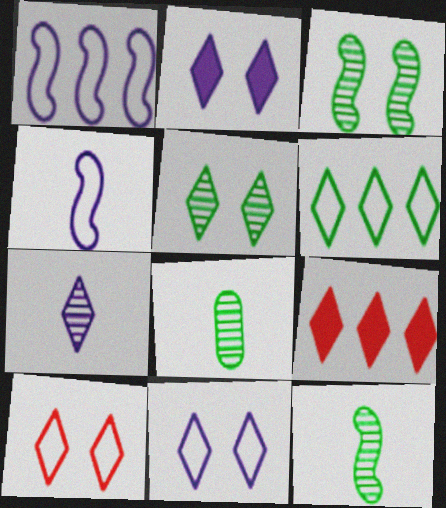[[2, 5, 10]]